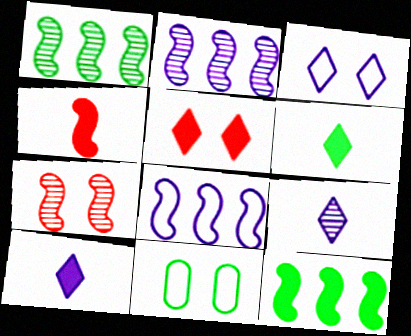[[1, 6, 11]]